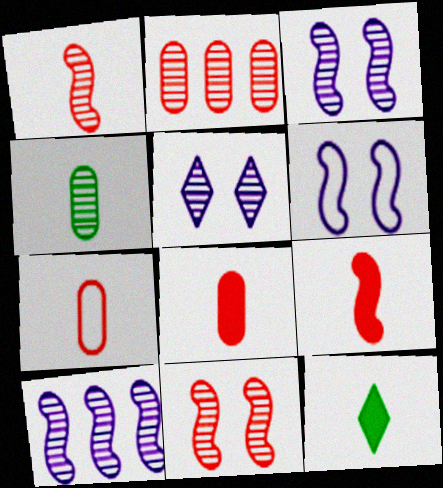[[2, 6, 12]]